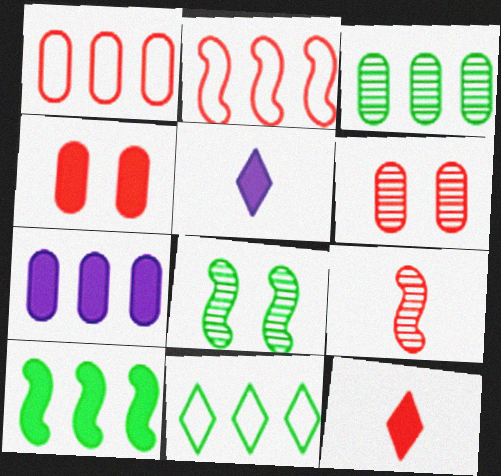[[1, 3, 7], 
[1, 5, 8], 
[2, 6, 12], 
[3, 10, 11], 
[4, 5, 10]]